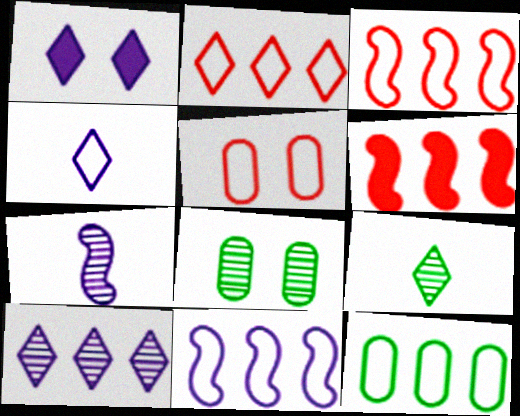[[1, 2, 9], 
[1, 4, 10], 
[2, 11, 12], 
[4, 6, 8], 
[6, 10, 12]]